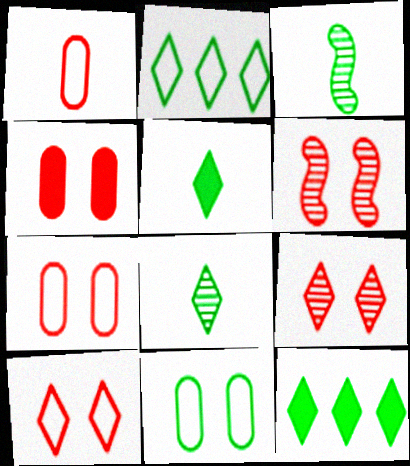[[3, 11, 12], 
[4, 6, 10]]